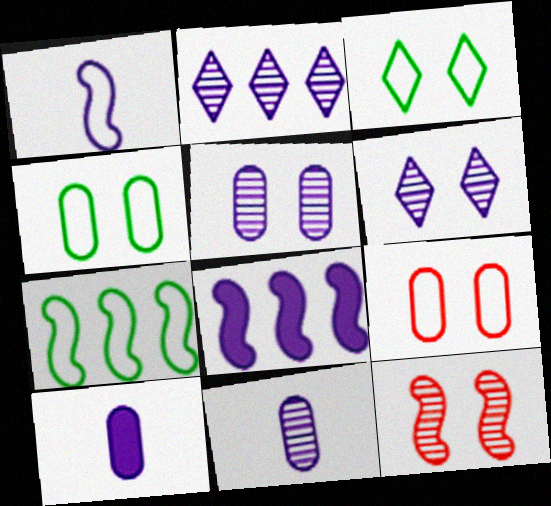[]